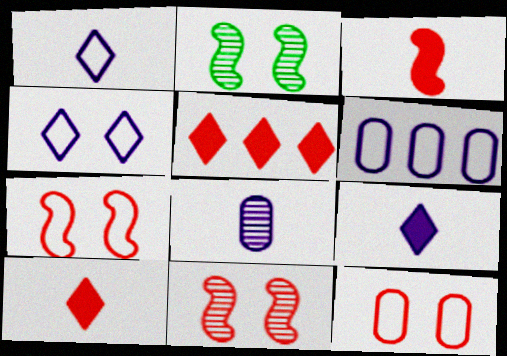[[2, 6, 10]]